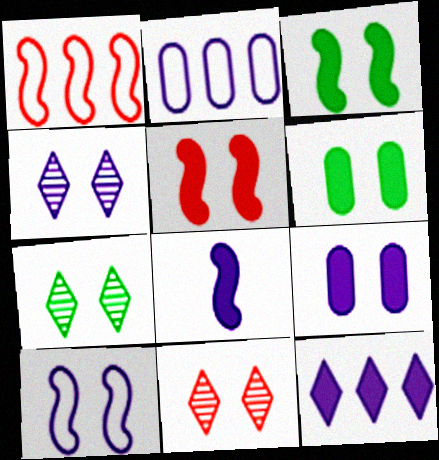[[2, 4, 8], 
[4, 7, 11], 
[4, 9, 10], 
[6, 10, 11], 
[8, 9, 12]]